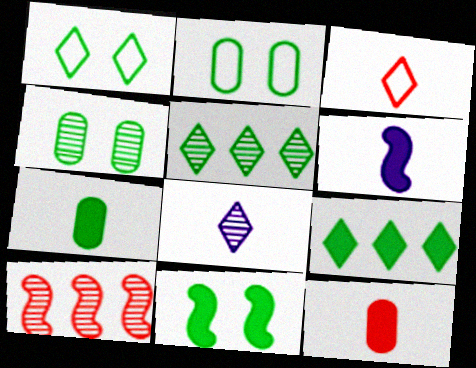[[1, 4, 11], 
[4, 8, 10], 
[7, 9, 11]]